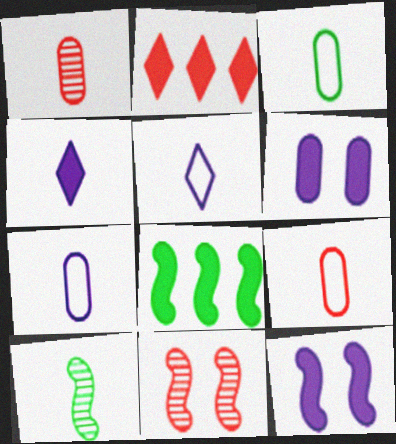[[2, 9, 11], 
[3, 7, 9], 
[4, 9, 10]]